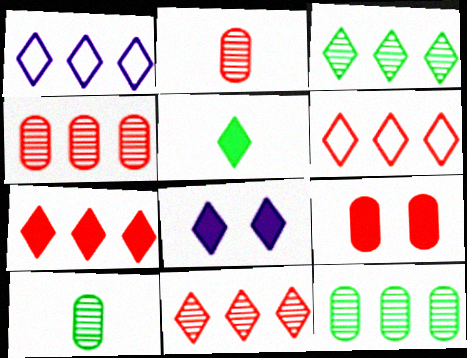[[1, 3, 7], 
[5, 7, 8], 
[6, 7, 11]]